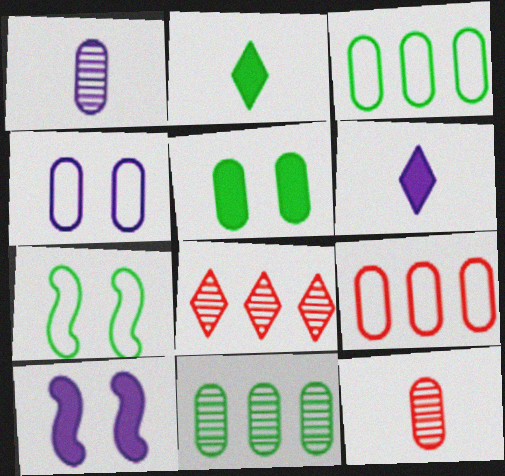[[1, 5, 9], 
[2, 7, 11]]